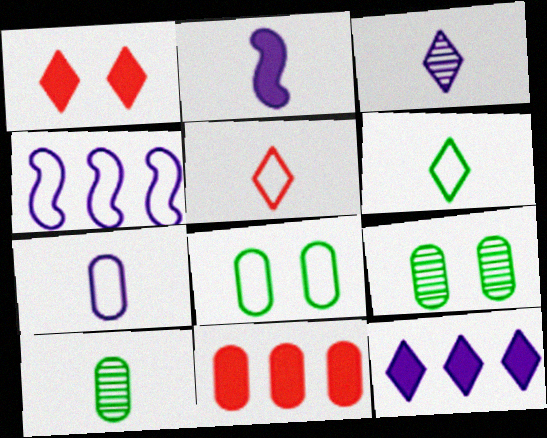[[1, 4, 10], 
[2, 3, 7], 
[2, 5, 10], 
[4, 5, 8], 
[7, 9, 11]]